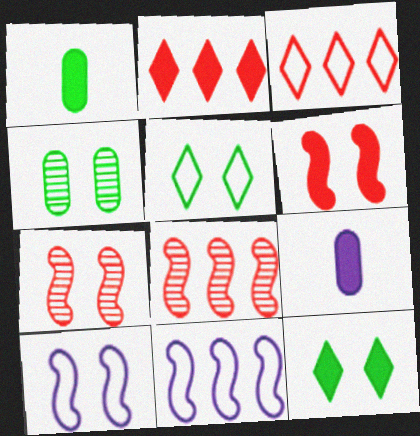[[5, 8, 9]]